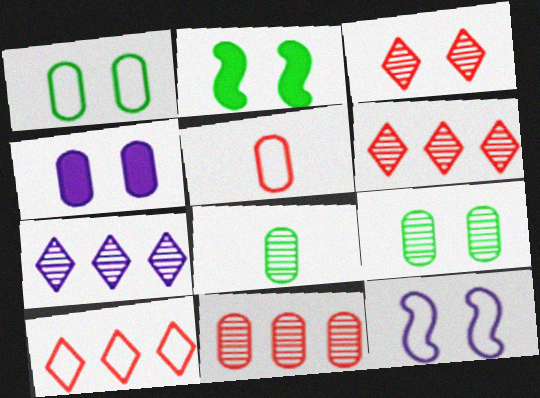[[2, 5, 7]]